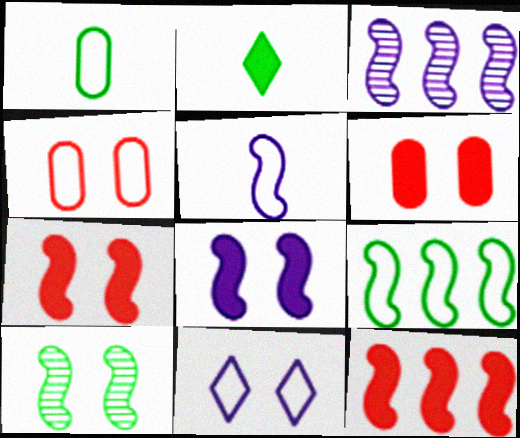[[2, 3, 4], 
[3, 5, 8], 
[3, 9, 12], 
[5, 10, 12], 
[6, 10, 11]]